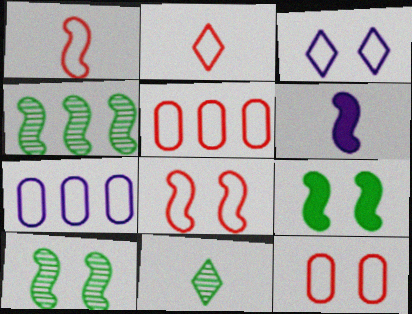[[2, 5, 8], 
[4, 6, 8]]